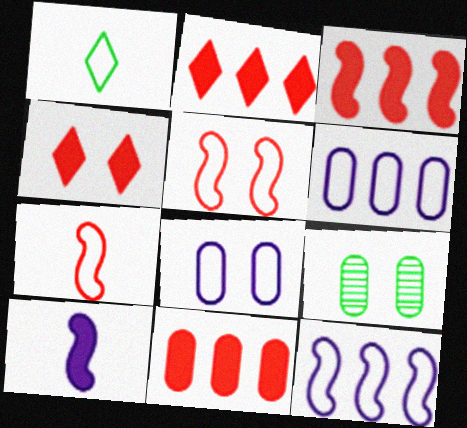[[1, 5, 6], 
[2, 3, 11]]